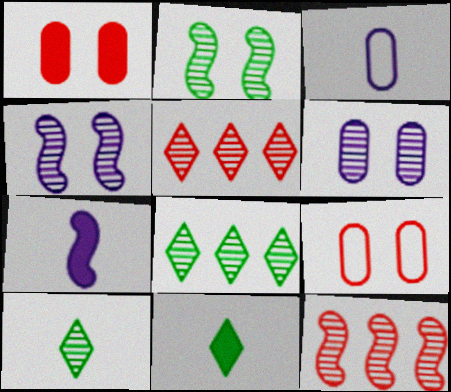[[6, 10, 12], 
[7, 8, 9]]